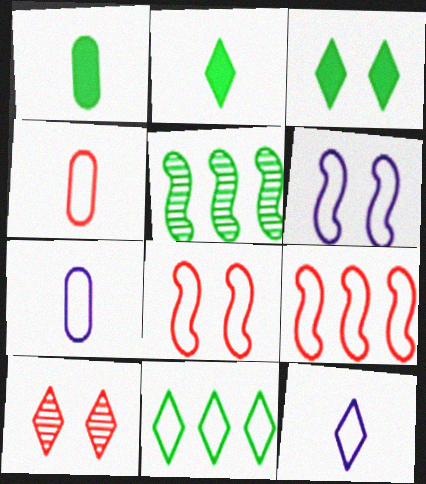[[4, 6, 11], 
[7, 8, 11]]